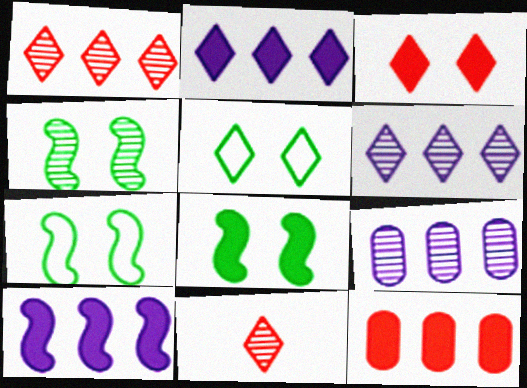[[2, 5, 11], 
[4, 7, 8], 
[4, 9, 11]]